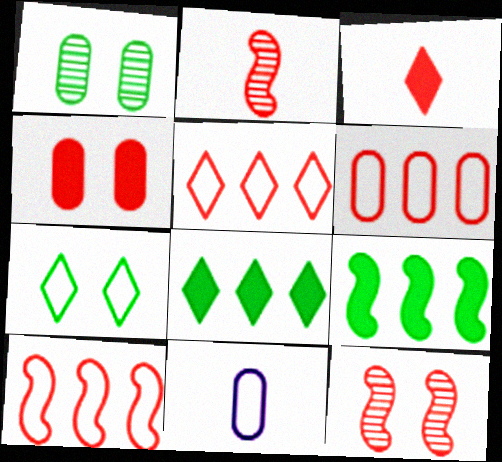[[2, 4, 5], 
[3, 6, 12], 
[5, 6, 10], 
[7, 10, 11], 
[8, 11, 12]]